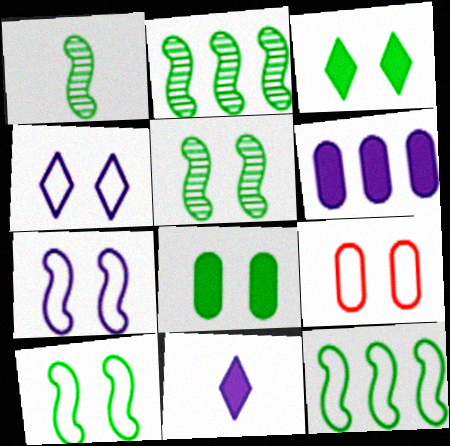[[1, 2, 5], 
[2, 9, 11], 
[4, 9, 10]]